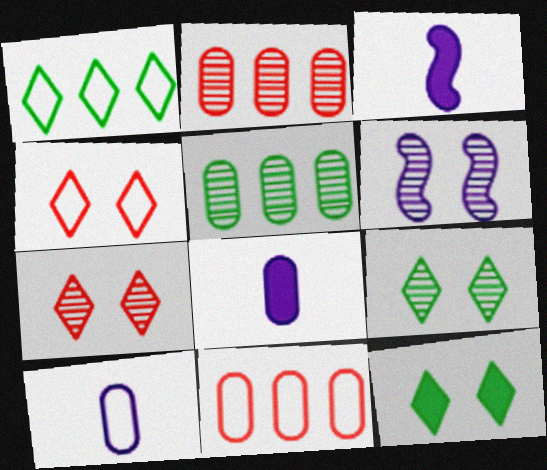[[3, 4, 5], 
[3, 9, 11]]